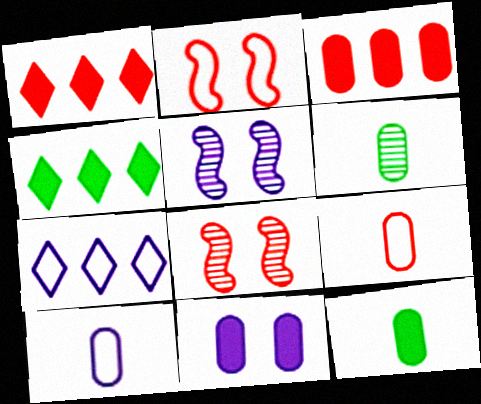[[1, 8, 9], 
[3, 11, 12], 
[4, 5, 9], 
[4, 8, 10], 
[7, 8, 12]]